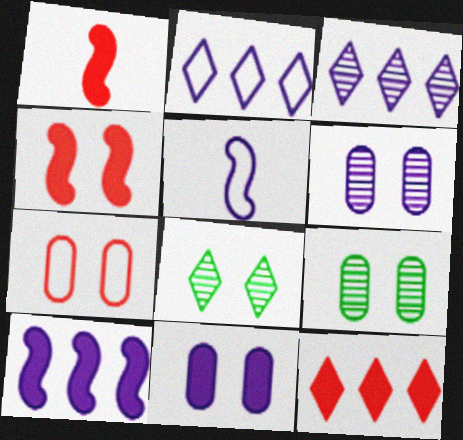[[1, 2, 9], 
[3, 5, 11], 
[5, 9, 12], 
[7, 9, 11]]